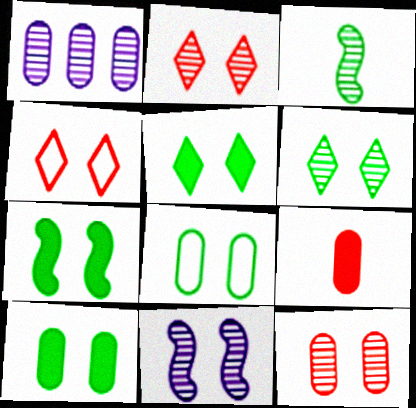[[1, 2, 3], 
[1, 8, 9], 
[4, 10, 11], 
[5, 7, 10], 
[6, 7, 8], 
[6, 11, 12]]